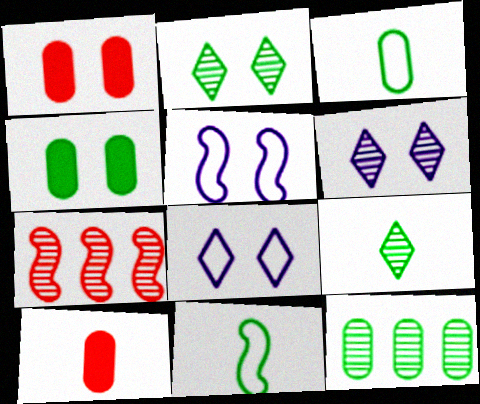[[1, 2, 5], 
[3, 4, 12]]